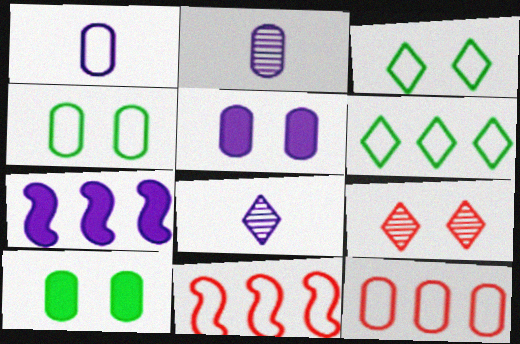[[1, 3, 11], 
[1, 4, 12], 
[2, 10, 12], 
[8, 10, 11]]